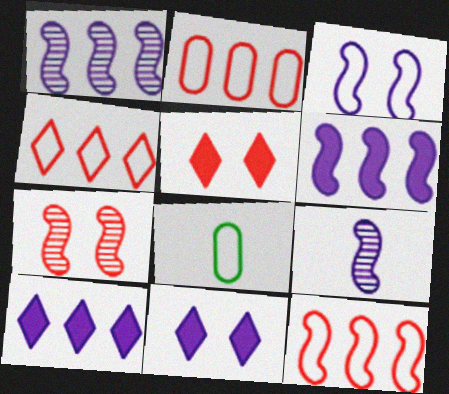[[1, 5, 8], 
[2, 4, 12], 
[3, 4, 8], 
[3, 6, 9], 
[7, 8, 10]]